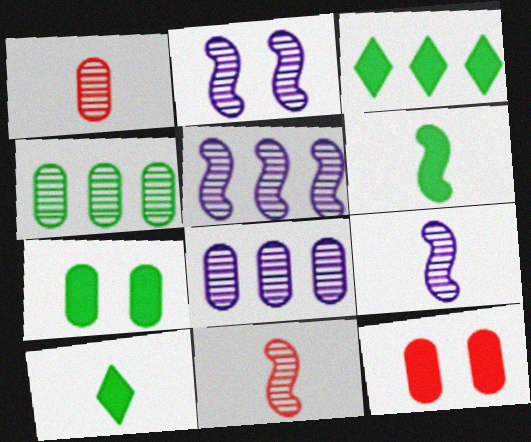[[2, 5, 9], 
[3, 6, 7]]